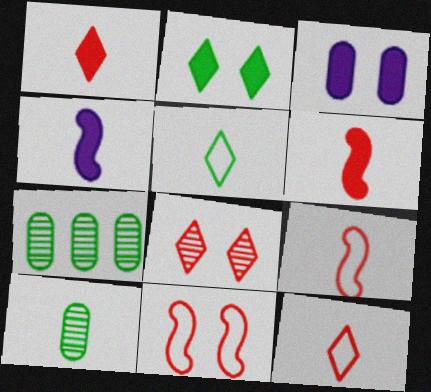[[4, 10, 12]]